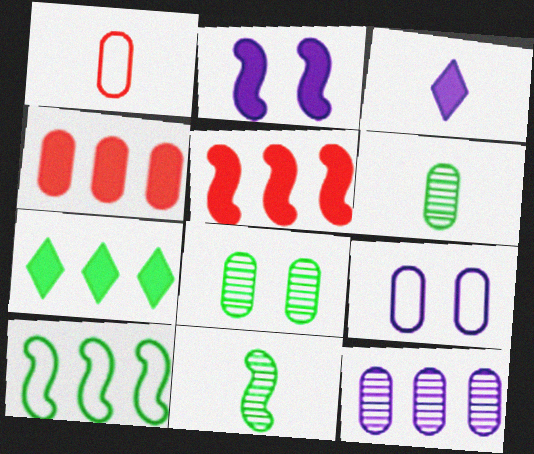[[1, 3, 11], 
[4, 6, 9]]